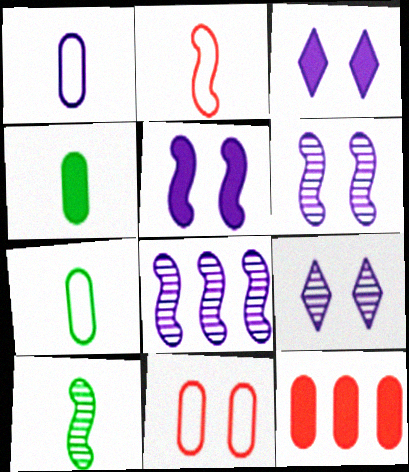[[1, 3, 8]]